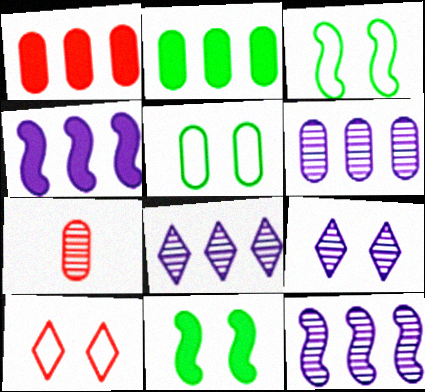[[6, 8, 12]]